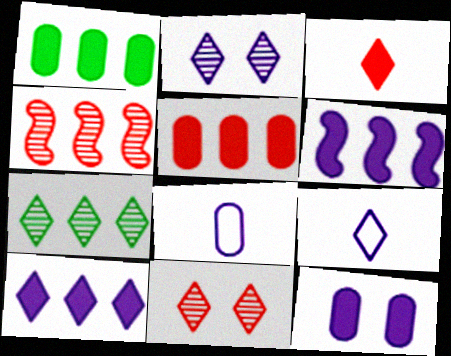[[2, 6, 8], 
[2, 9, 10]]